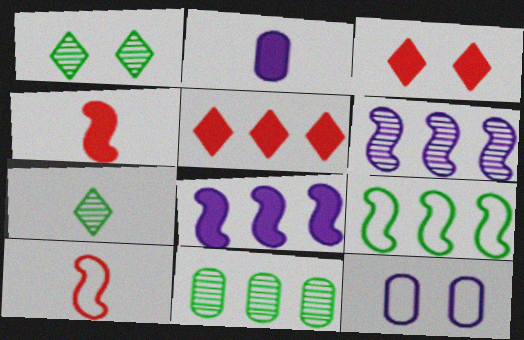[[2, 7, 10]]